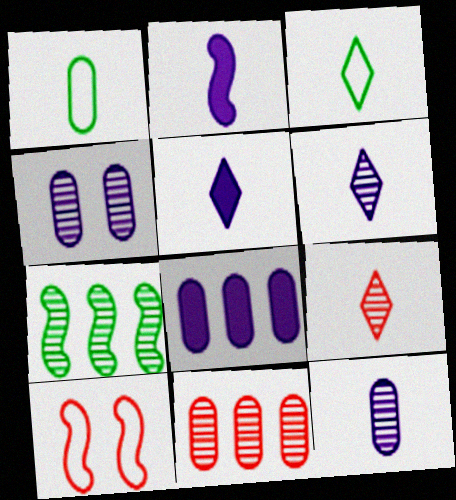[[1, 2, 9], 
[2, 7, 10], 
[3, 5, 9], 
[4, 7, 9]]